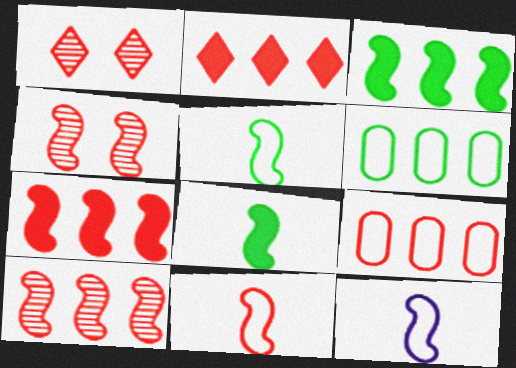[[2, 9, 10], 
[3, 4, 12], 
[4, 7, 11], 
[5, 11, 12]]